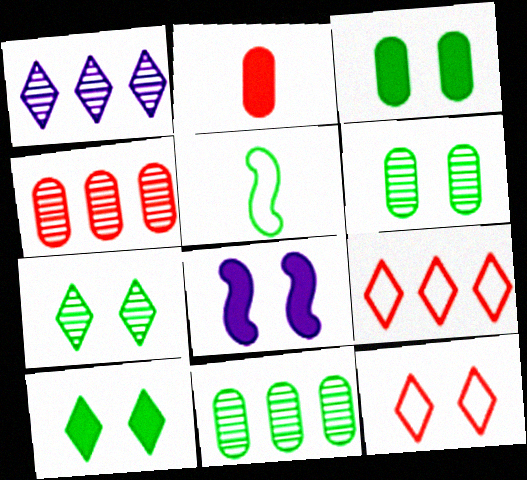[[5, 10, 11], 
[6, 8, 12]]